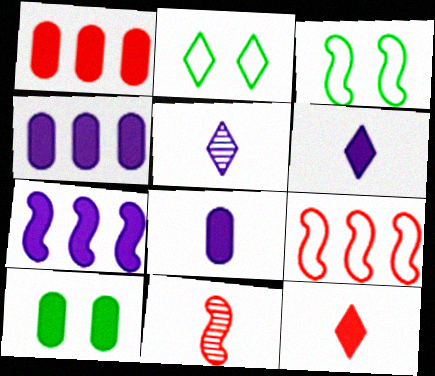[[1, 3, 5], 
[1, 8, 10], 
[2, 4, 11], 
[3, 7, 11], 
[5, 9, 10], 
[7, 10, 12]]